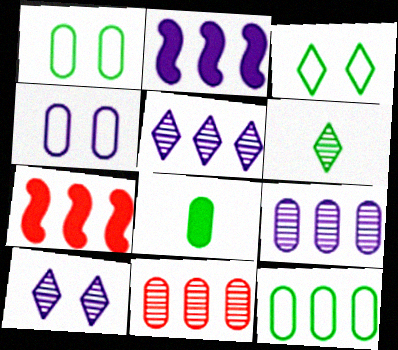[[4, 6, 7], 
[4, 8, 11], 
[5, 7, 12]]